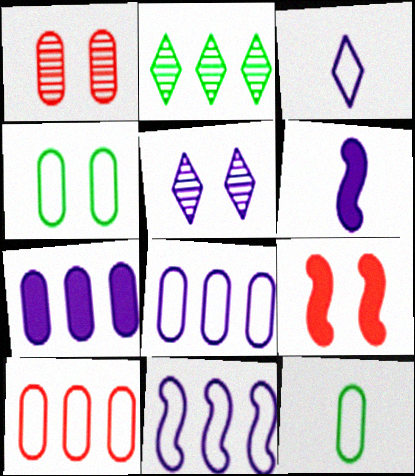[[1, 7, 12], 
[4, 5, 9], 
[5, 6, 8]]